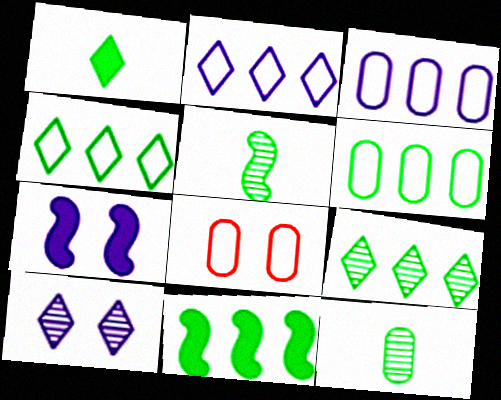[[6, 9, 11]]